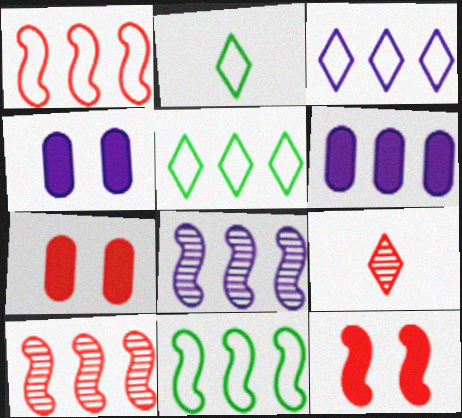[[1, 7, 9], 
[2, 4, 10], 
[2, 7, 8], 
[3, 6, 8], 
[4, 9, 11], 
[5, 6, 10]]